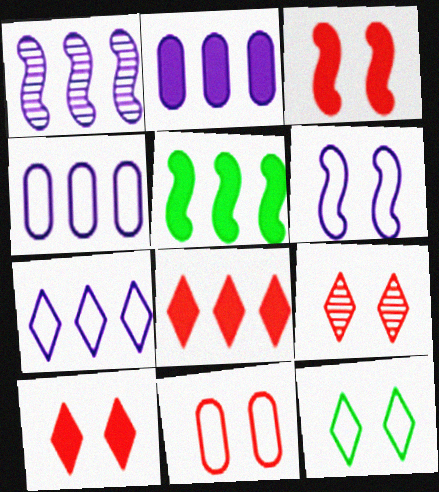[[1, 2, 7], 
[2, 5, 8], 
[3, 9, 11], 
[6, 11, 12]]